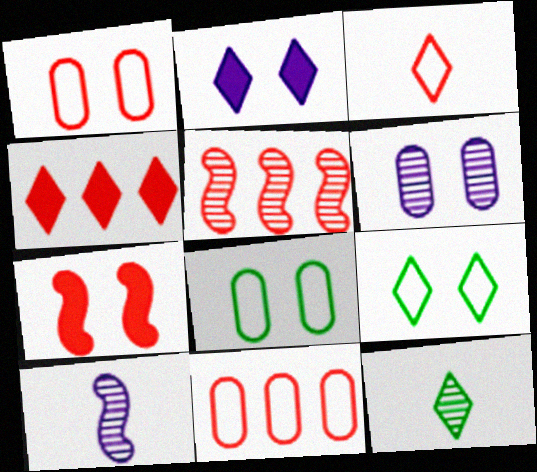[[4, 5, 11], 
[4, 8, 10], 
[5, 6, 12], 
[6, 7, 9]]